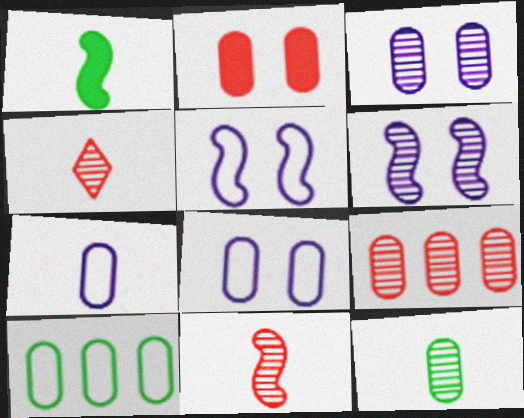[[1, 4, 7], 
[3, 9, 12]]